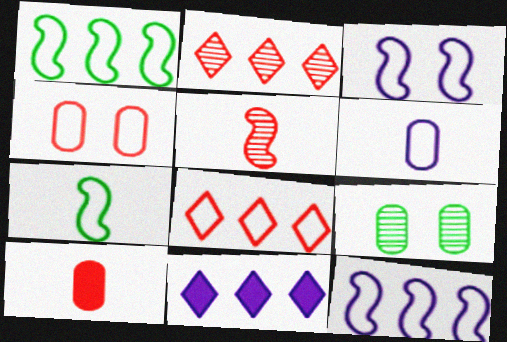[]